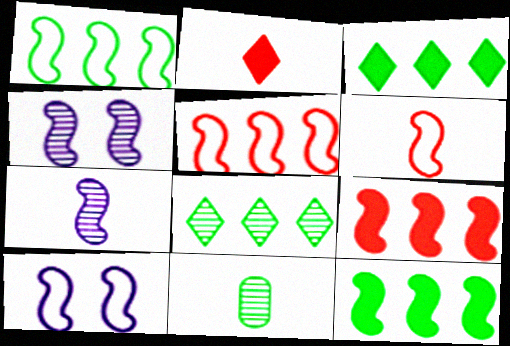[[1, 6, 10], 
[4, 6, 12]]